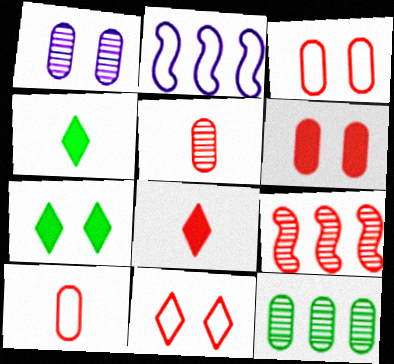[[1, 5, 12], 
[2, 5, 7], 
[3, 8, 9]]